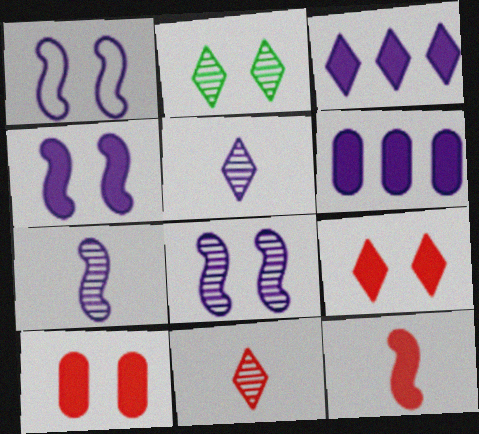[[1, 2, 10], 
[1, 4, 8], 
[1, 5, 6]]